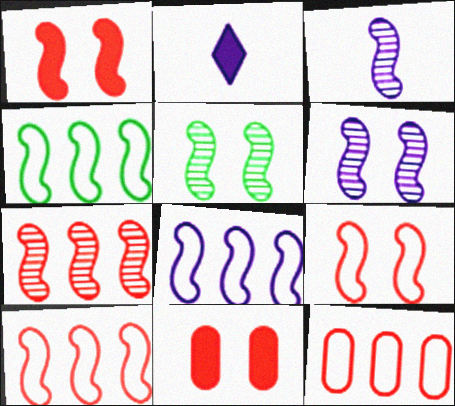[[1, 3, 4], 
[2, 5, 12], 
[3, 5, 7], 
[4, 8, 10]]